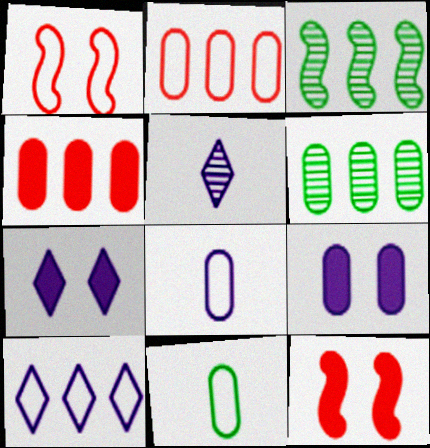[[1, 10, 11], 
[3, 4, 10], 
[5, 7, 10]]